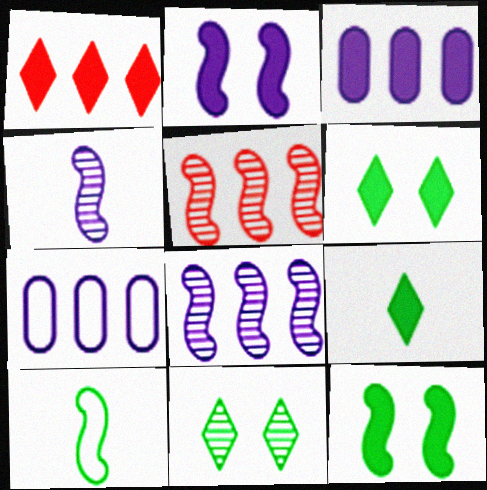[[2, 5, 10]]